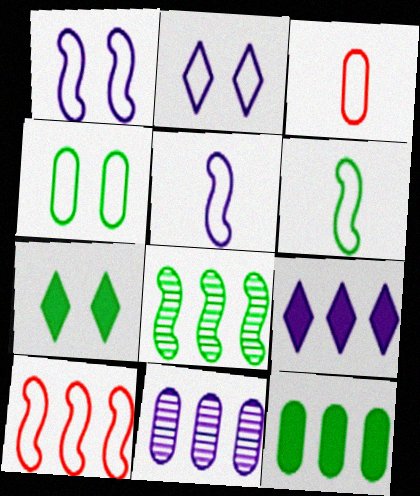[[1, 6, 10]]